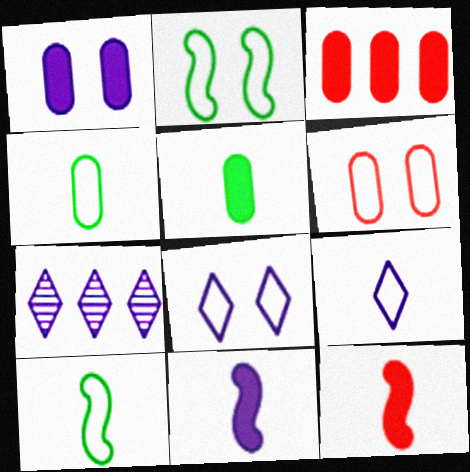[[1, 3, 5], 
[2, 6, 8]]